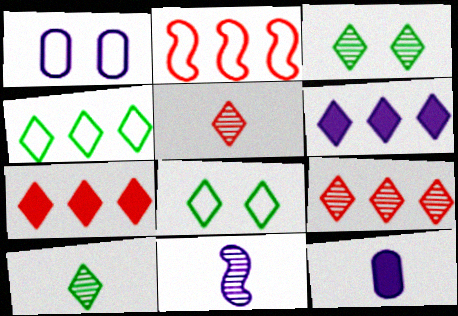[[1, 6, 11], 
[2, 3, 12], 
[4, 6, 9], 
[5, 6, 8]]